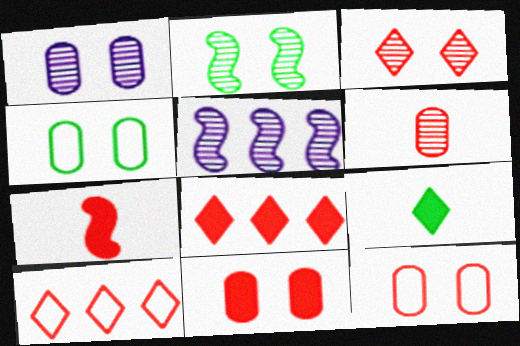[[1, 2, 3], 
[1, 4, 11], 
[5, 9, 12], 
[7, 8, 11]]